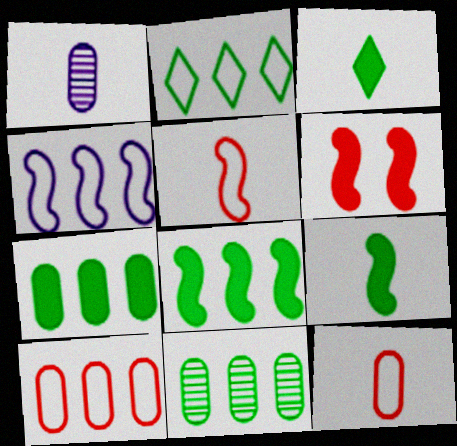[[1, 2, 6], 
[1, 3, 5], 
[2, 4, 10], 
[2, 8, 11]]